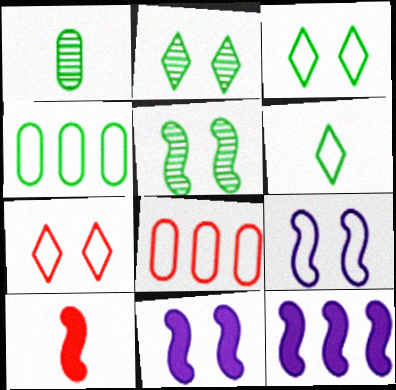[[1, 7, 12], 
[6, 8, 9]]